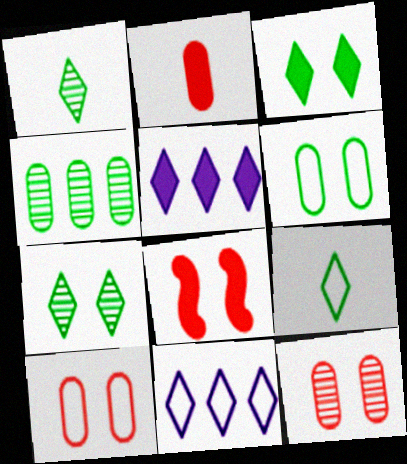[]